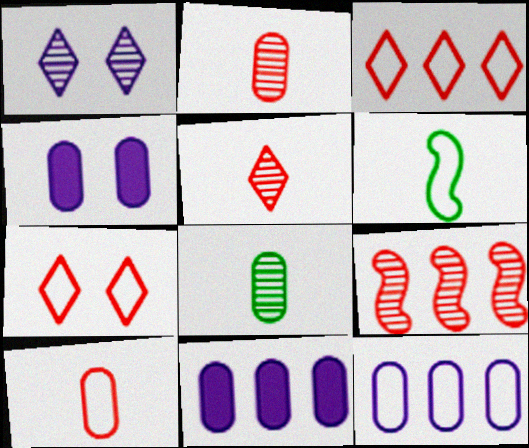[[1, 8, 9], 
[6, 7, 12]]